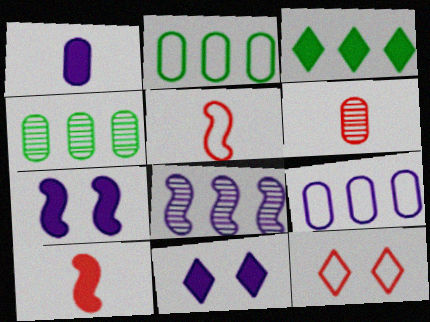[[4, 5, 11]]